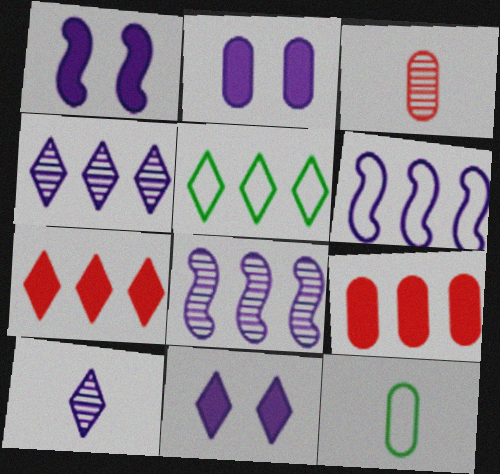[[1, 2, 11], 
[1, 3, 5], 
[2, 6, 10], 
[4, 5, 7], 
[5, 8, 9]]